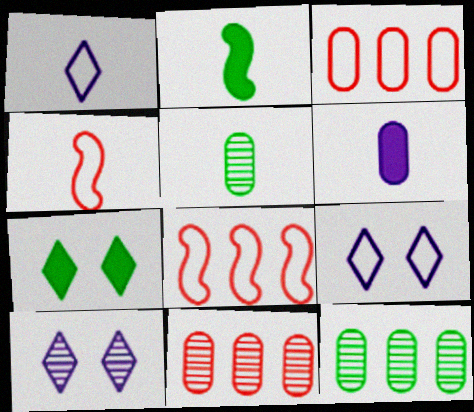[[2, 3, 10], 
[2, 9, 11]]